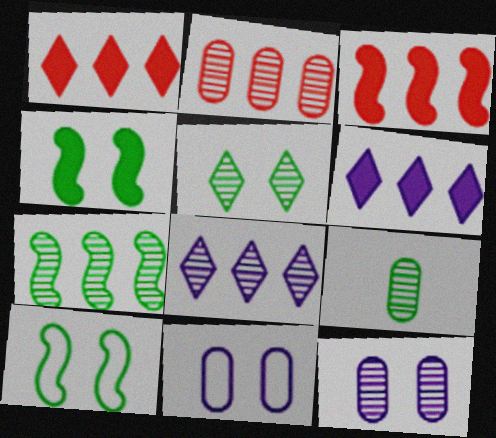[[2, 7, 8], 
[2, 9, 12], 
[5, 7, 9]]